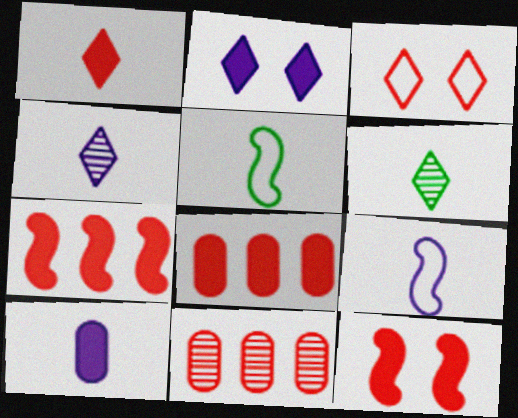[[1, 8, 12], 
[2, 5, 11], 
[4, 9, 10]]